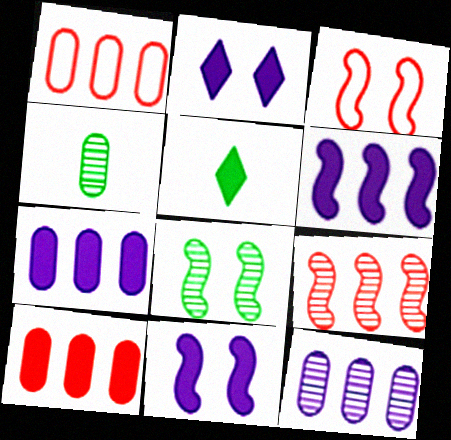[[3, 5, 12], 
[3, 8, 11], 
[5, 10, 11]]